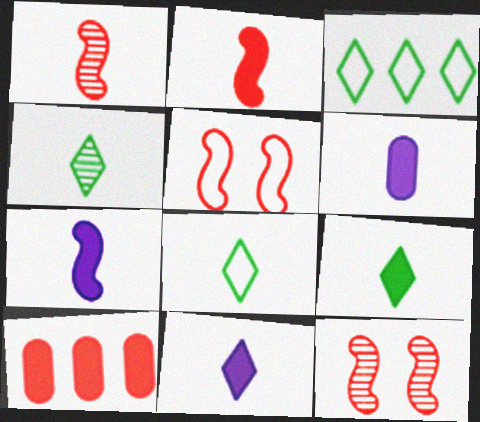[[1, 6, 8], 
[2, 6, 9], 
[3, 6, 12], 
[4, 8, 9], 
[6, 7, 11]]